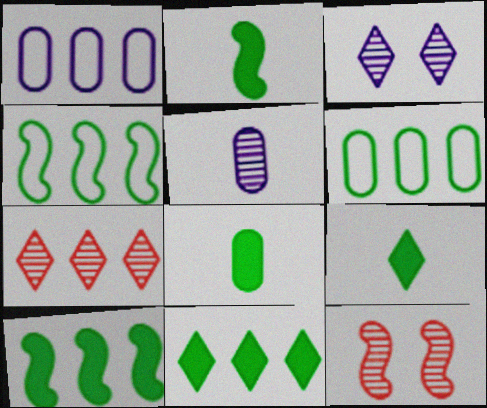[[1, 7, 10], 
[1, 9, 12], 
[2, 8, 9]]